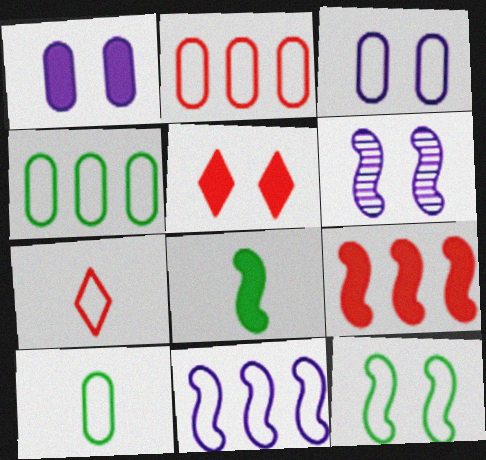[[2, 3, 10]]